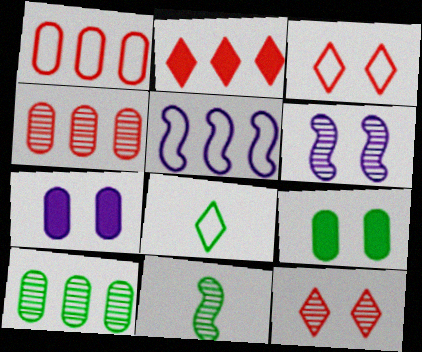[[2, 5, 10], 
[3, 6, 9]]